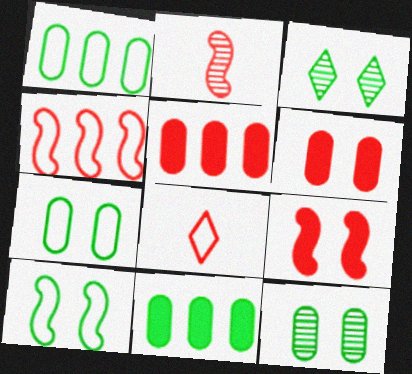[[2, 4, 9]]